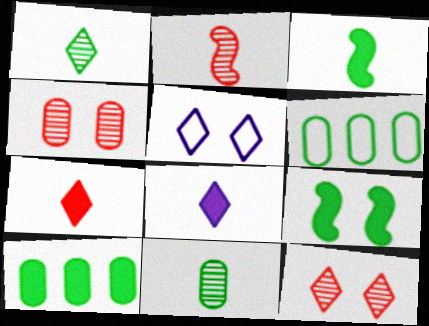[[1, 6, 9], 
[2, 5, 10], 
[4, 5, 9]]